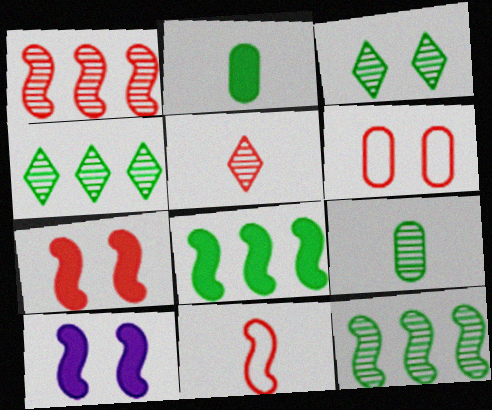[[1, 7, 11], 
[3, 6, 10], 
[3, 9, 12], 
[10, 11, 12]]